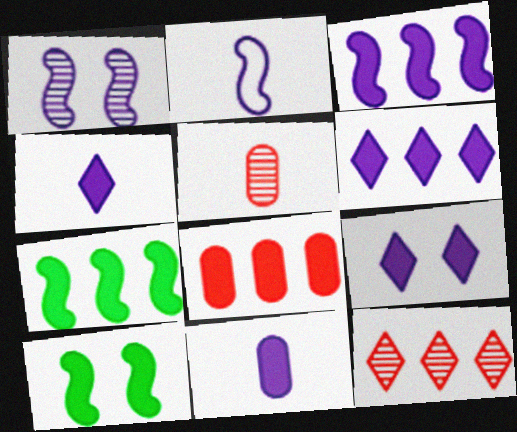[[1, 2, 3], 
[3, 9, 11], 
[4, 6, 9], 
[4, 8, 10], 
[6, 7, 8]]